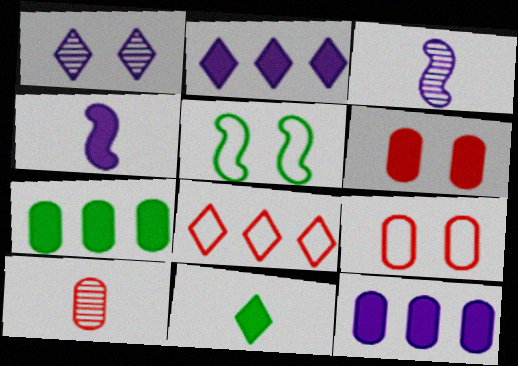[[1, 5, 6], 
[1, 8, 11], 
[2, 5, 10]]